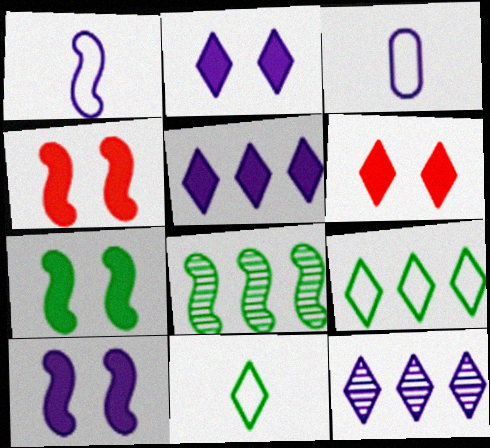[[1, 4, 8], 
[3, 6, 8], 
[3, 10, 12], 
[4, 7, 10], 
[6, 11, 12]]